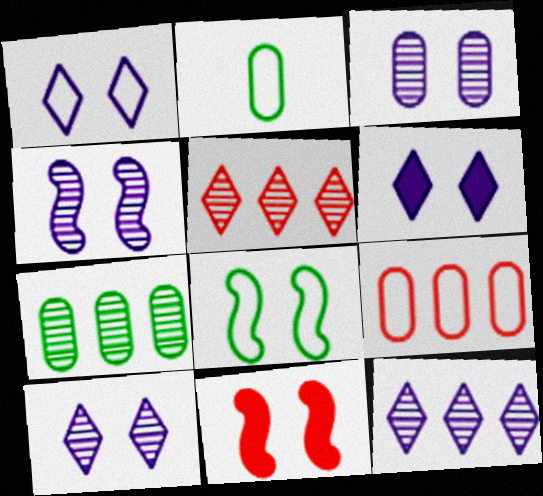[[1, 6, 10], 
[2, 11, 12], 
[3, 4, 10], 
[4, 8, 11]]